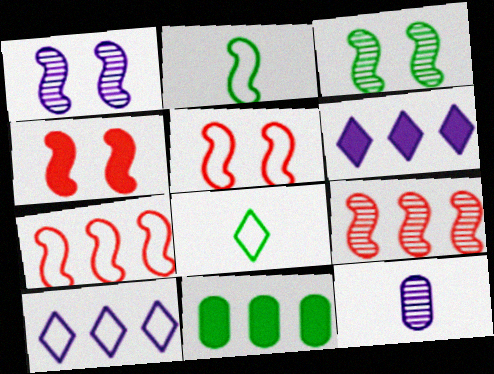[[3, 8, 11], 
[9, 10, 11]]